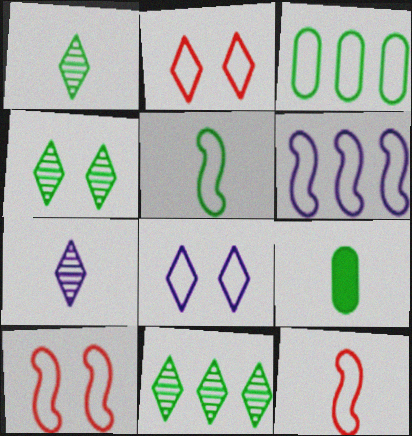[[1, 4, 11], 
[1, 5, 9], 
[3, 8, 12], 
[5, 6, 10], 
[7, 9, 12]]